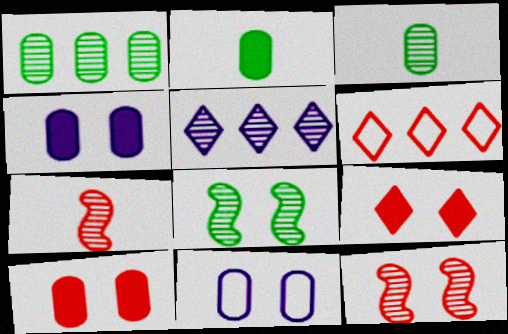[[3, 5, 12], 
[6, 7, 10], 
[8, 9, 11]]